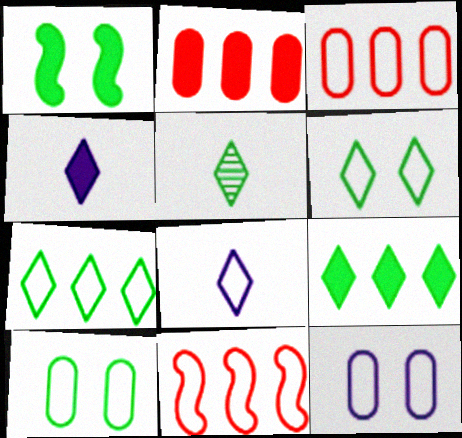[[1, 2, 4], 
[5, 6, 9], 
[8, 10, 11]]